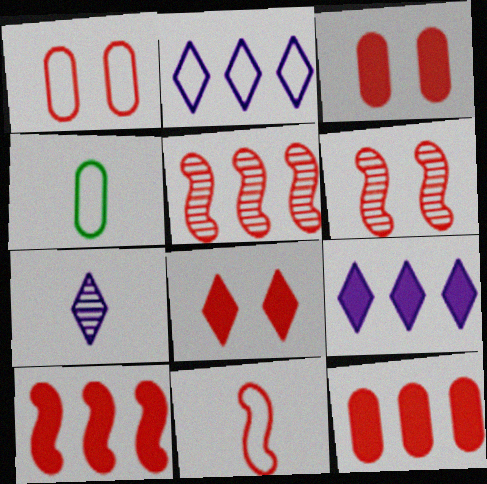[[1, 6, 8], 
[4, 6, 9], 
[6, 10, 11]]